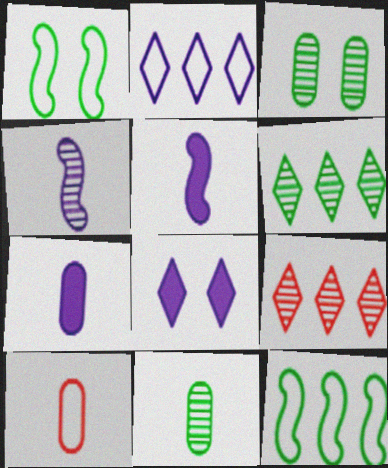[[1, 2, 10], 
[1, 7, 9], 
[3, 4, 9], 
[7, 10, 11]]